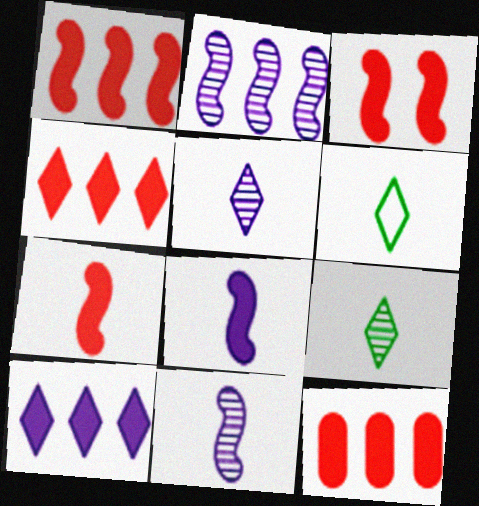[[1, 3, 7], 
[1, 4, 12]]